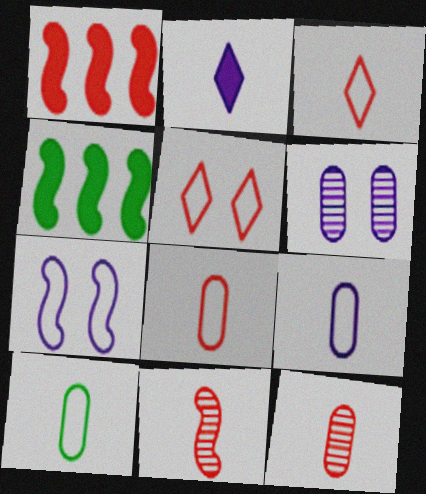[[1, 5, 12], 
[2, 10, 11], 
[3, 4, 6], 
[4, 7, 11], 
[8, 9, 10]]